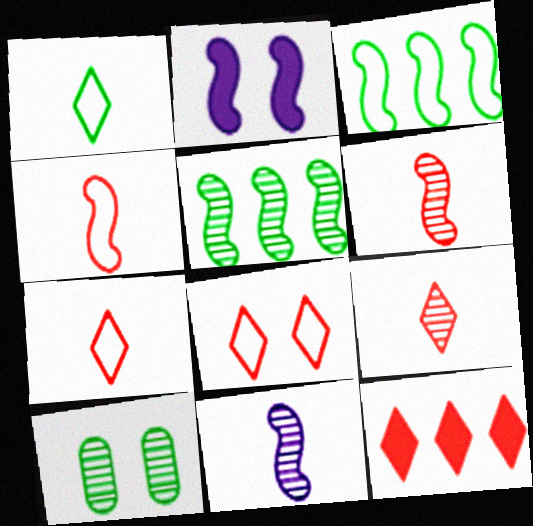[[2, 3, 6], 
[2, 4, 5], 
[2, 8, 10], 
[8, 9, 12]]